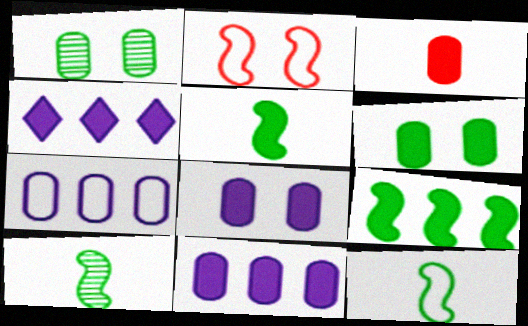[[1, 3, 7], 
[3, 6, 11], 
[5, 10, 12]]